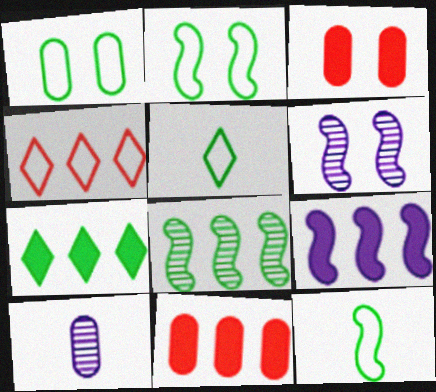[[1, 10, 11], 
[5, 6, 11], 
[7, 9, 11]]